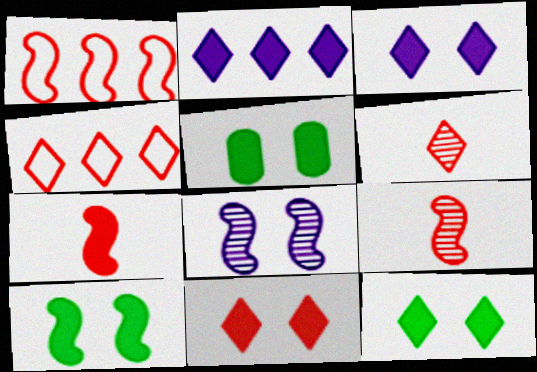[[2, 5, 7], 
[3, 11, 12], 
[4, 6, 11], 
[5, 10, 12]]